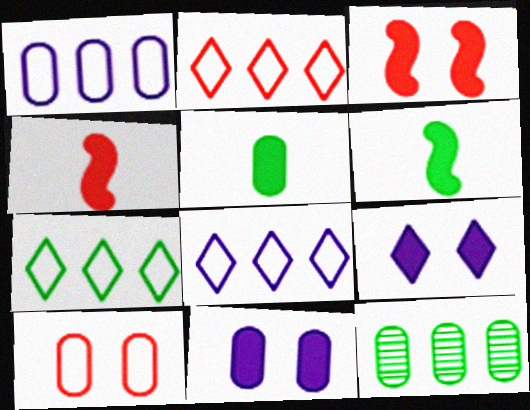[[2, 7, 8]]